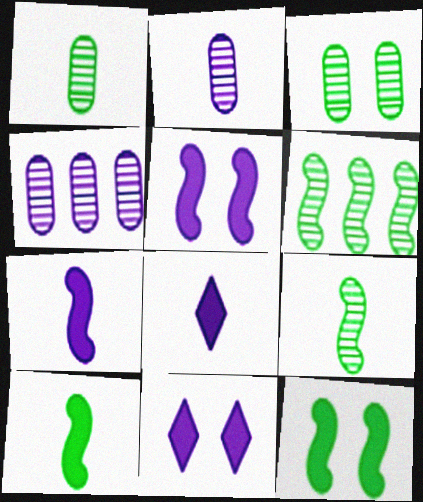[]